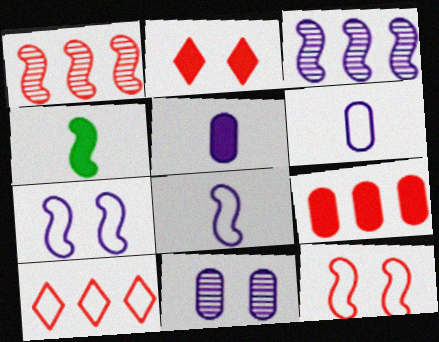[[1, 4, 7], 
[1, 9, 10], 
[3, 4, 12], 
[4, 10, 11]]